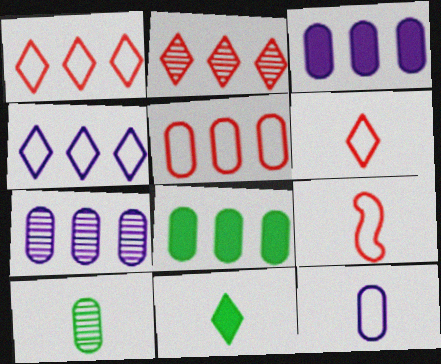[[5, 7, 8]]